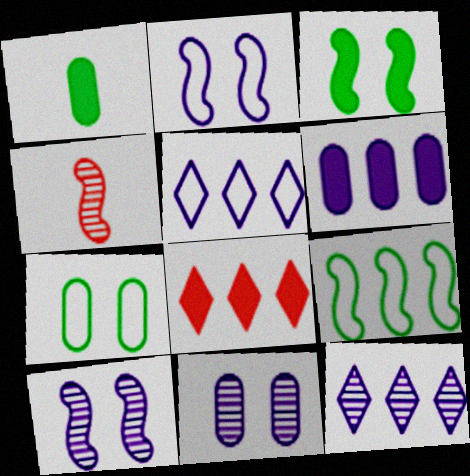[]